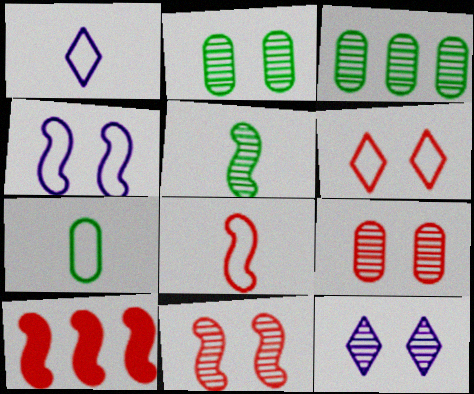[[1, 2, 10], 
[1, 7, 8], 
[2, 11, 12], 
[4, 5, 10], 
[7, 10, 12], 
[8, 10, 11]]